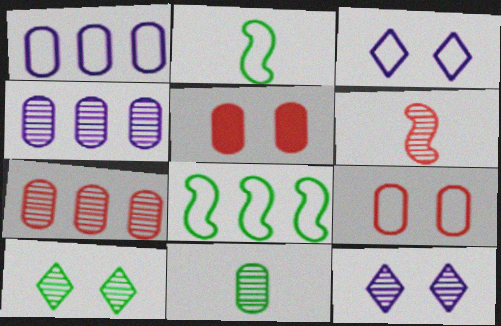[[1, 5, 11], 
[4, 6, 10]]